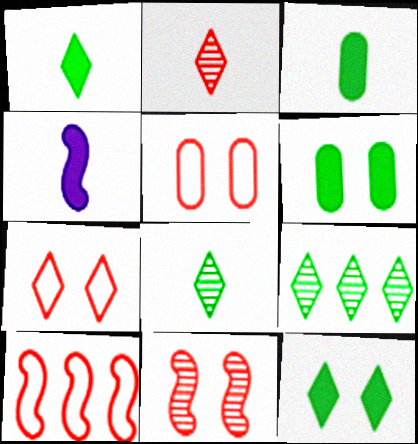[[4, 5, 9]]